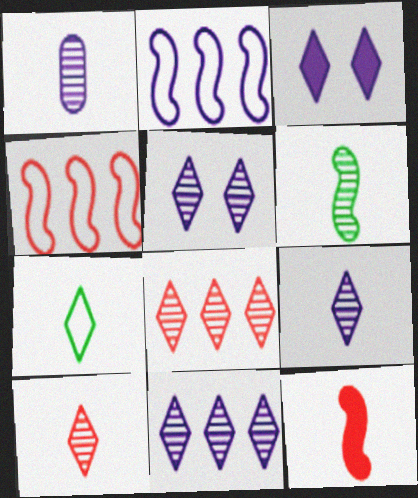[[1, 2, 3], 
[1, 6, 10], 
[1, 7, 12], 
[3, 7, 8], 
[5, 9, 11]]